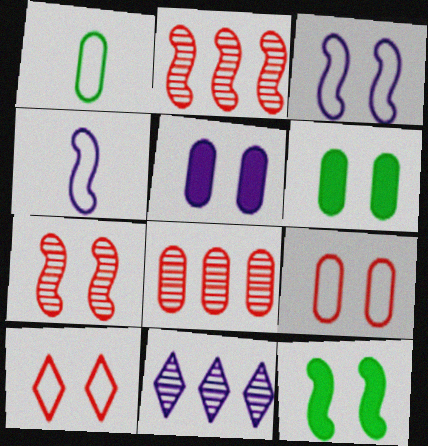[[1, 5, 8], 
[2, 4, 12], 
[3, 7, 12], 
[4, 5, 11]]